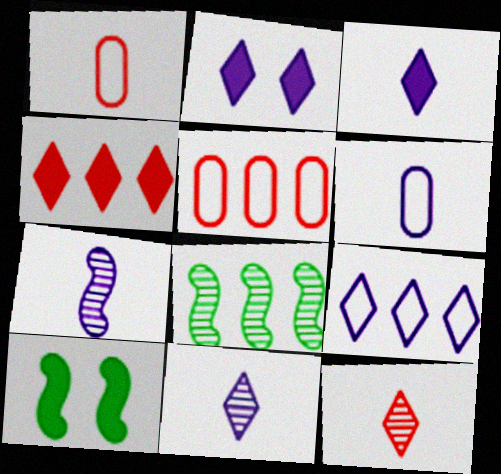[[1, 2, 8], 
[2, 9, 11], 
[3, 6, 7], 
[5, 10, 11]]